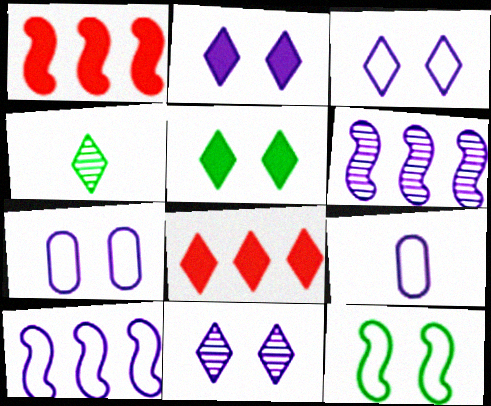[[1, 4, 7], 
[2, 3, 11], 
[2, 6, 9], 
[3, 4, 8], 
[3, 9, 10]]